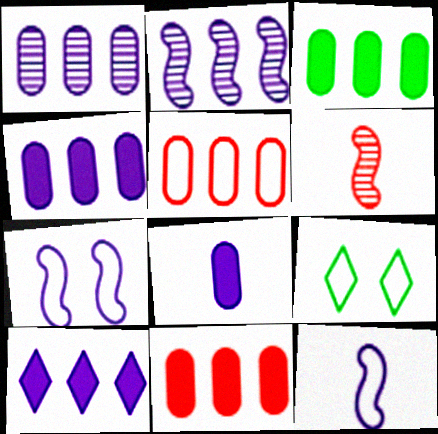[[1, 3, 5], 
[3, 4, 11], 
[4, 6, 9], 
[5, 9, 12]]